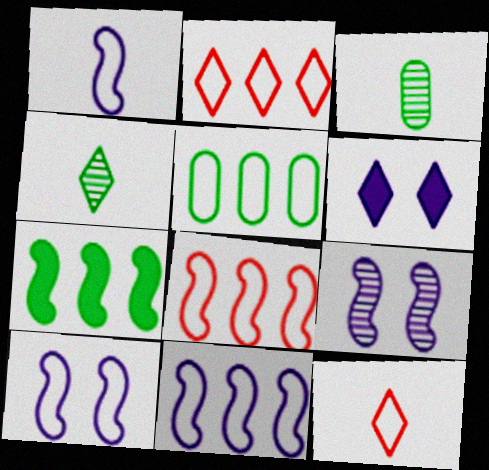[[1, 10, 11], 
[2, 4, 6], 
[2, 5, 11], 
[3, 6, 8], 
[5, 10, 12]]